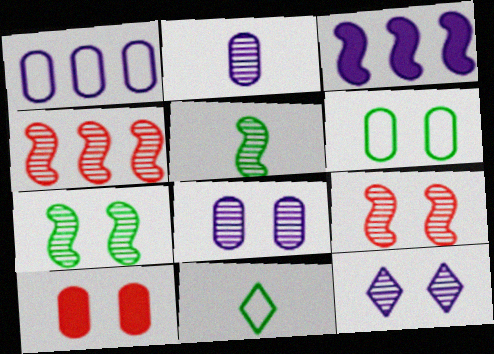[[6, 8, 10]]